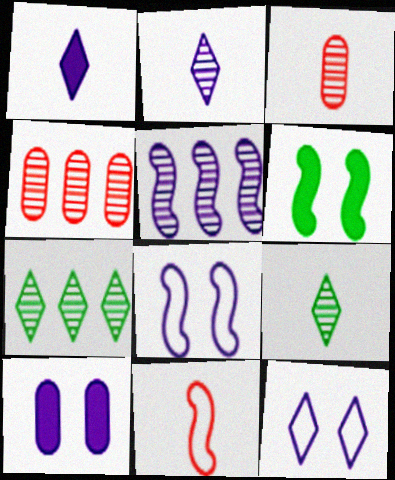[[4, 5, 7], 
[5, 6, 11], 
[7, 10, 11]]